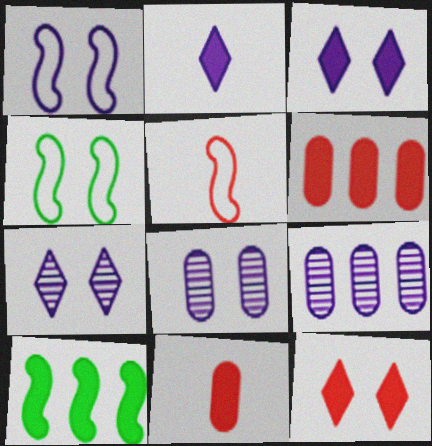[[1, 2, 9], 
[1, 3, 8], 
[3, 10, 11], 
[4, 8, 12]]